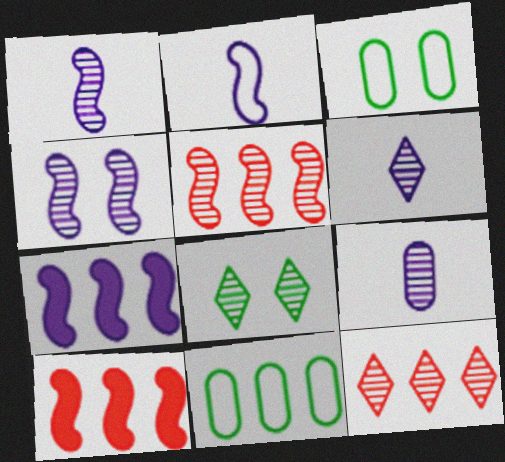[[1, 6, 9], 
[2, 4, 7], 
[3, 6, 10], 
[5, 8, 9], 
[6, 8, 12], 
[7, 11, 12]]